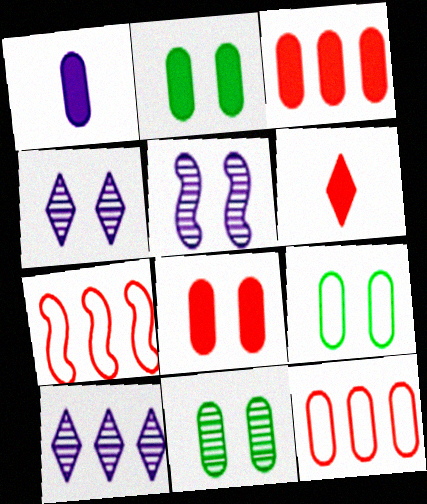[[1, 2, 3], 
[1, 11, 12], 
[2, 9, 11]]